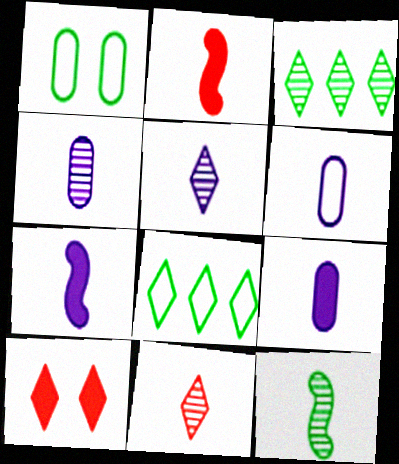[[4, 6, 9], 
[4, 11, 12], 
[5, 6, 7], 
[5, 8, 10]]